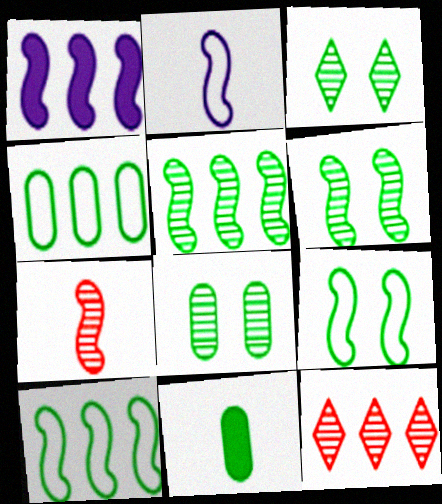[[1, 4, 12], 
[1, 7, 9], 
[3, 6, 8], 
[3, 10, 11], 
[4, 8, 11]]